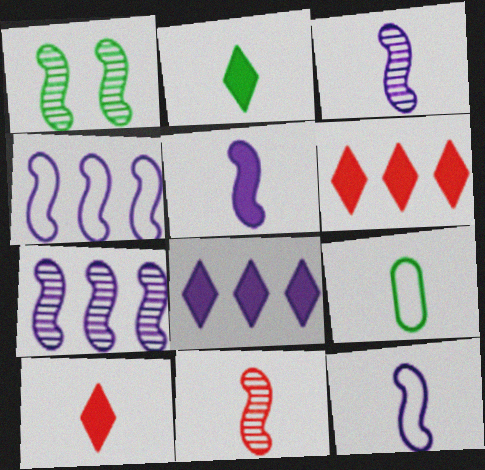[[1, 7, 11], 
[3, 5, 12], 
[3, 9, 10]]